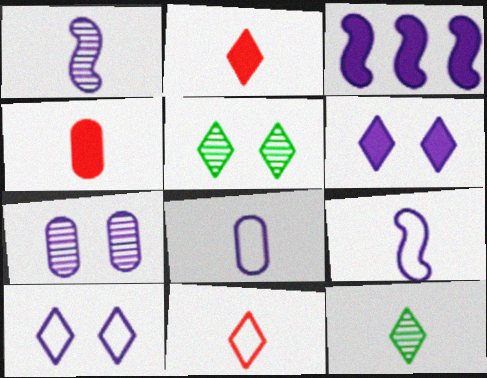[[4, 9, 12]]